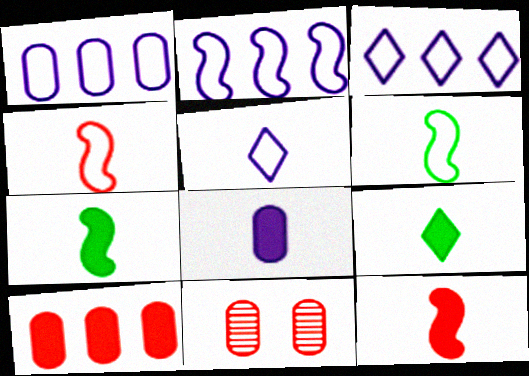[[1, 2, 3], 
[2, 9, 11], 
[3, 7, 11], 
[8, 9, 12]]